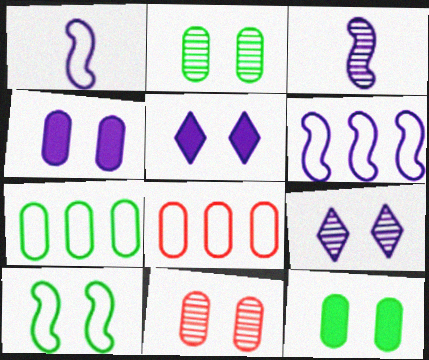[[5, 10, 11]]